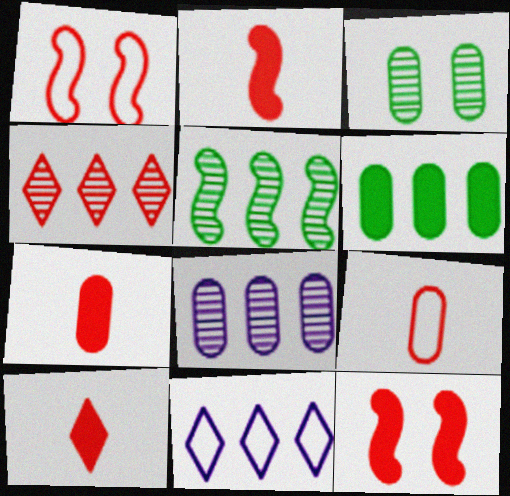[[1, 4, 7], 
[2, 3, 11], 
[2, 7, 10], 
[4, 5, 8], 
[4, 9, 12]]